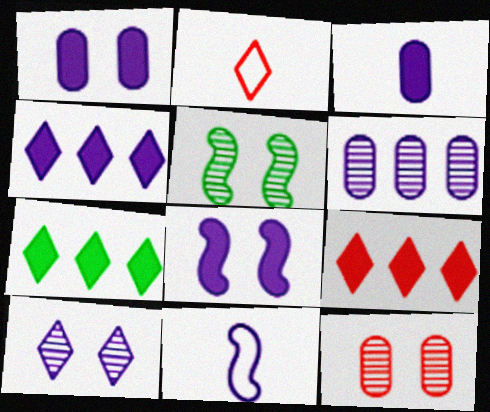[[2, 7, 10], 
[3, 4, 8], 
[4, 7, 9], 
[5, 10, 12], 
[7, 11, 12]]